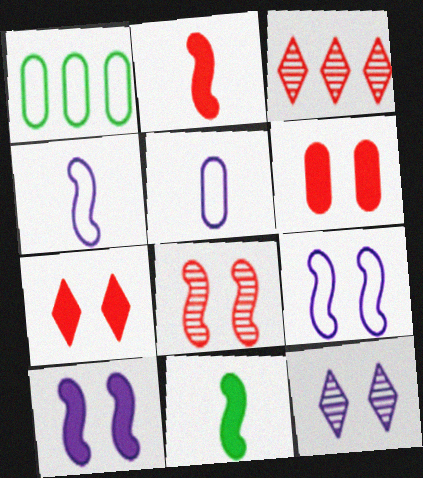[[1, 2, 12]]